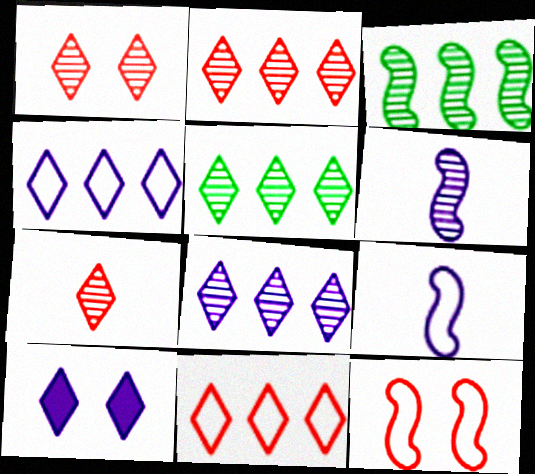[[1, 2, 7], 
[2, 5, 8]]